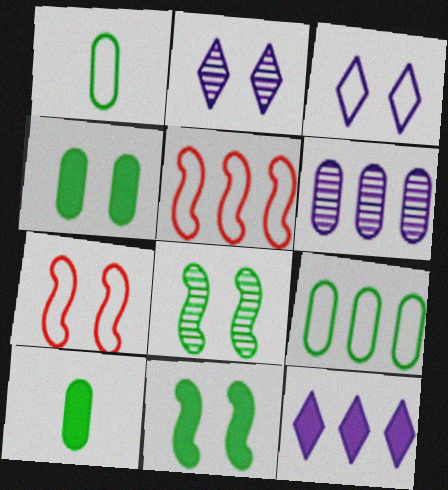[[1, 3, 5], 
[2, 4, 7], 
[2, 5, 10]]